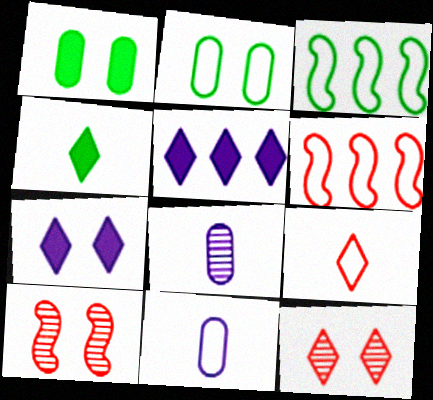[[2, 7, 10]]